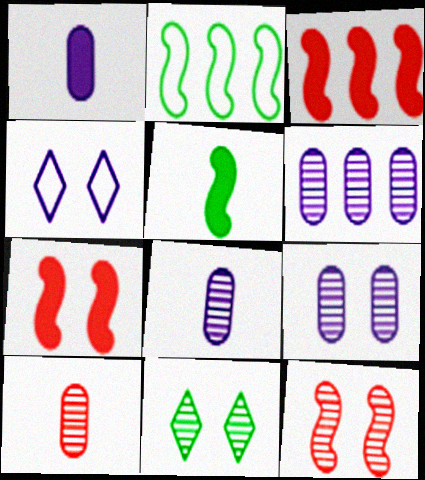[[6, 8, 9], 
[9, 11, 12]]